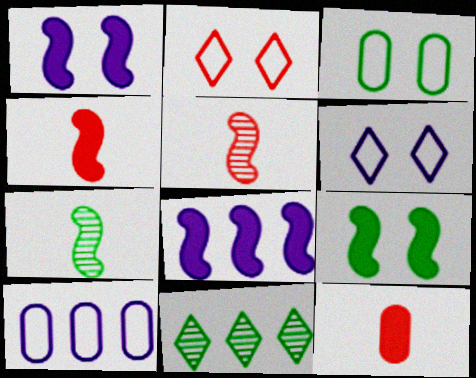[[4, 8, 9]]